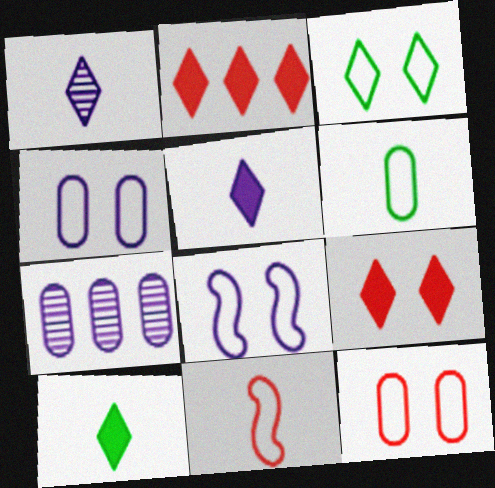[[1, 2, 3], 
[3, 8, 12], 
[5, 7, 8]]